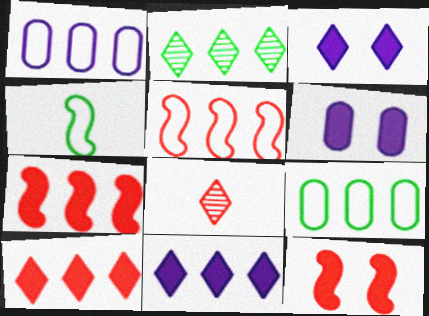[[1, 2, 7]]